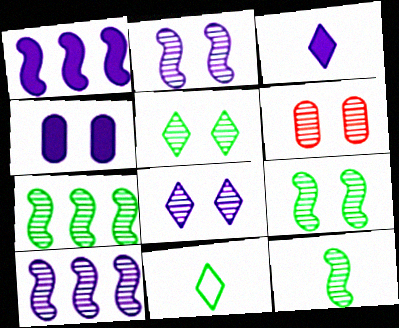[[1, 3, 4], 
[1, 6, 11], 
[2, 5, 6], 
[6, 8, 9], 
[7, 9, 12]]